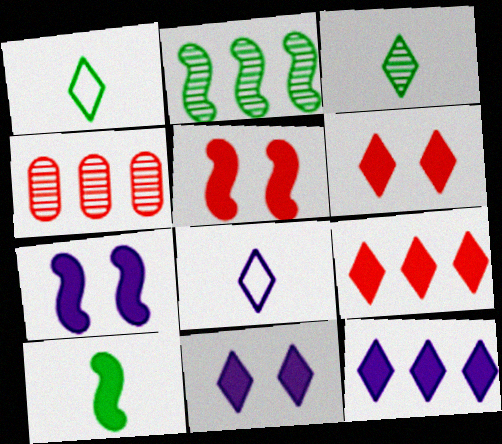[[1, 4, 7]]